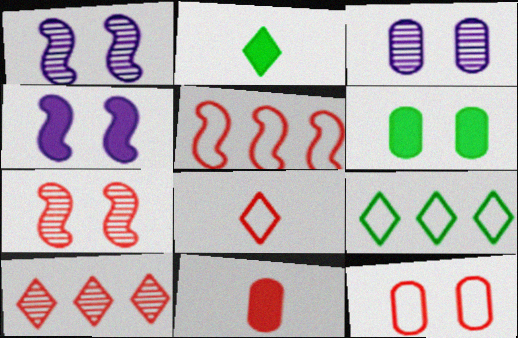[[1, 9, 11], 
[2, 3, 5], 
[3, 6, 12], 
[5, 8, 12]]